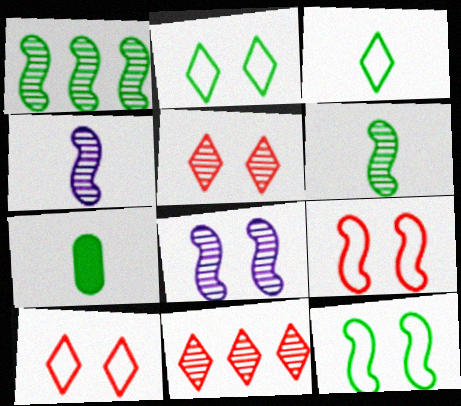[[1, 2, 7], 
[3, 6, 7]]